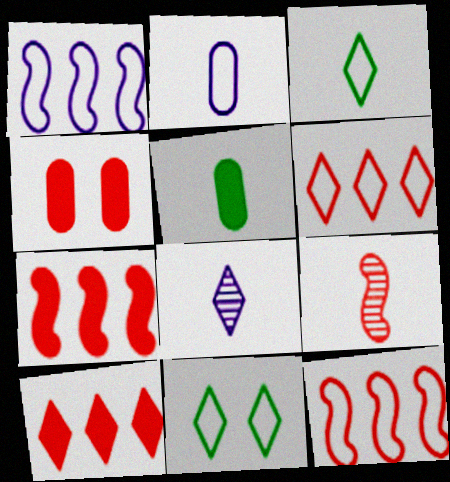[[2, 11, 12], 
[4, 6, 9], 
[8, 10, 11]]